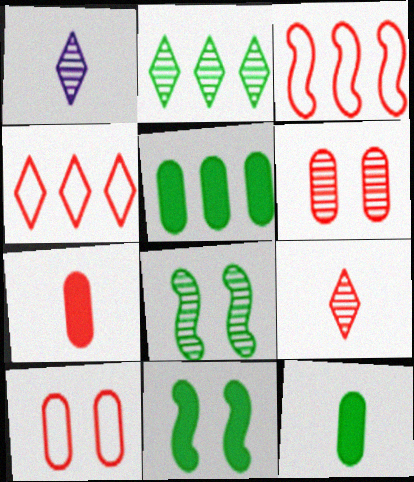[]